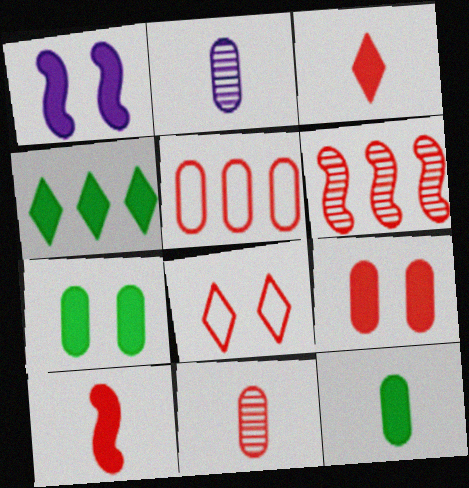[[2, 5, 7], 
[5, 9, 11]]